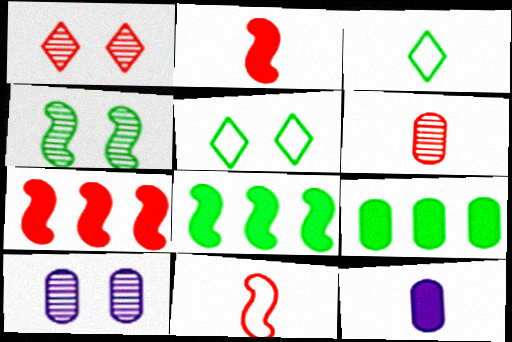[[1, 4, 10], 
[3, 4, 9], 
[3, 7, 10]]